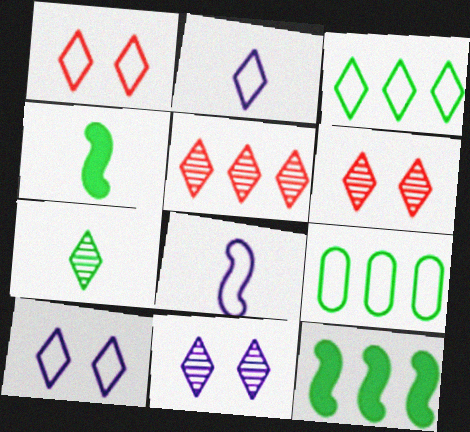[[1, 2, 3], 
[1, 8, 9], 
[5, 7, 11]]